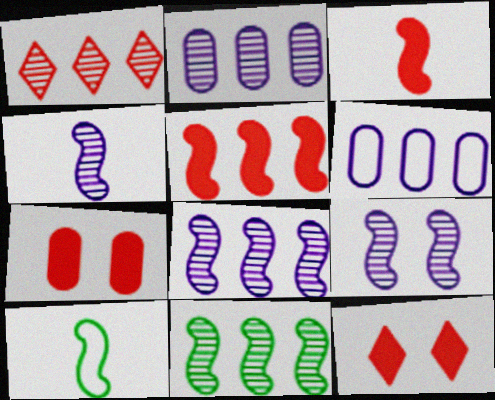[[1, 2, 11], 
[2, 10, 12], 
[3, 4, 10], 
[4, 8, 9], 
[5, 9, 10]]